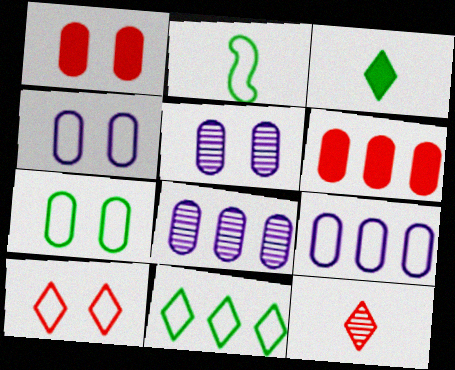[[1, 5, 7], 
[2, 7, 11], 
[2, 9, 10]]